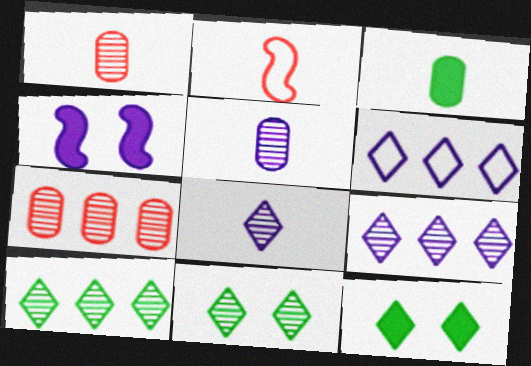[[2, 3, 8], 
[4, 5, 6]]